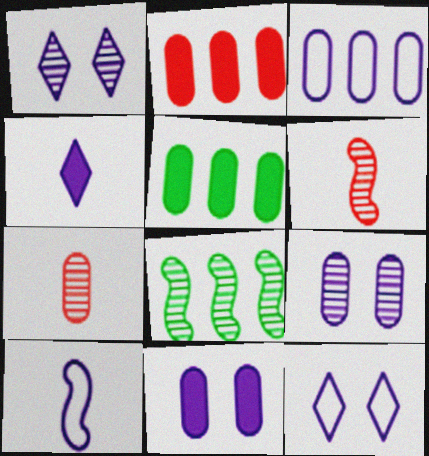[[1, 7, 8], 
[3, 10, 12], 
[5, 6, 12]]